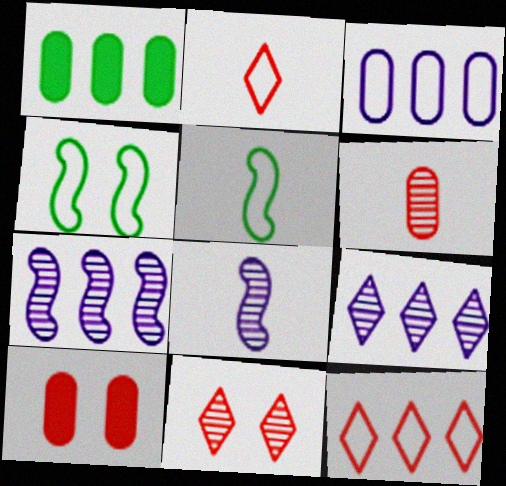[[1, 7, 12], 
[2, 3, 4], 
[5, 9, 10]]